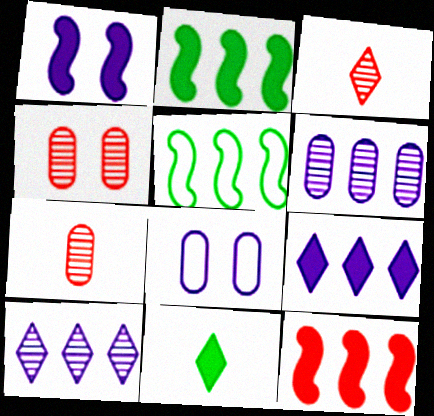[[2, 3, 8]]